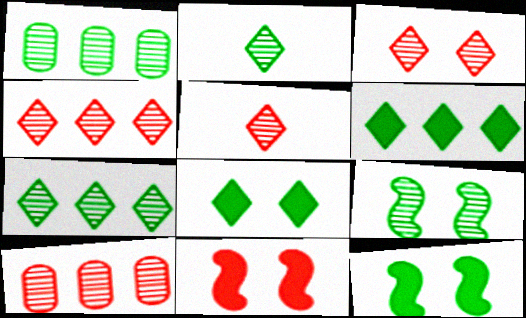[[1, 2, 9], 
[3, 4, 5]]